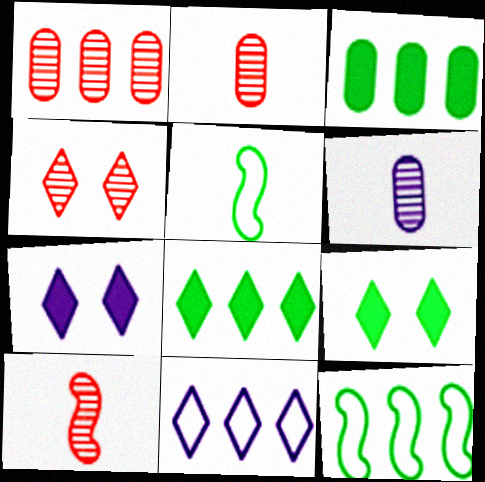[[1, 4, 10], 
[1, 5, 7], 
[2, 7, 12]]